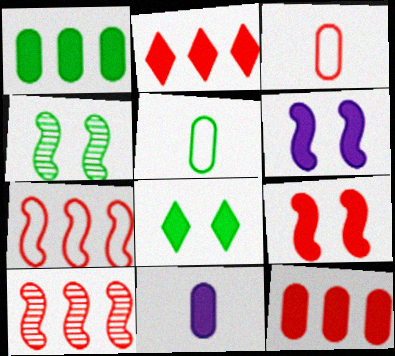[]